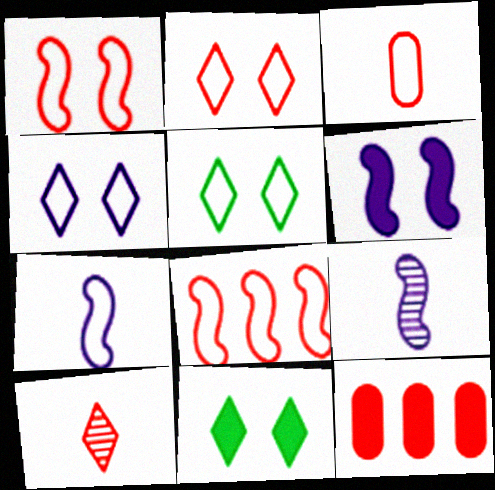[[1, 10, 12], 
[2, 3, 8], 
[2, 4, 5], 
[5, 9, 12]]